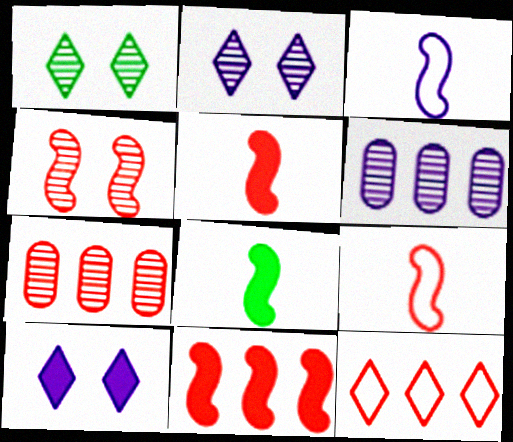[[3, 6, 10], 
[4, 9, 11], 
[7, 11, 12]]